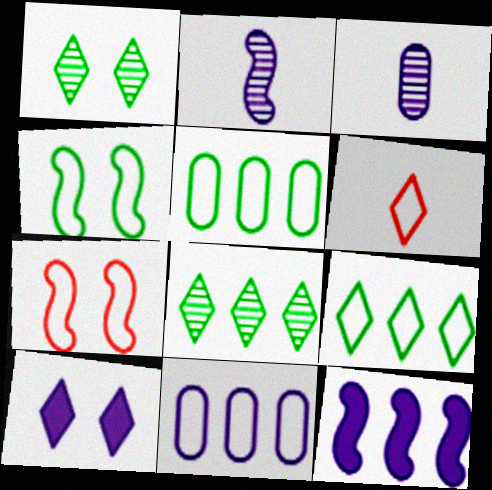[[2, 10, 11], 
[4, 6, 11], 
[6, 8, 10]]